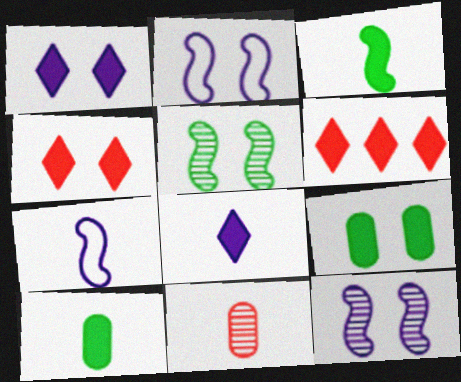[]